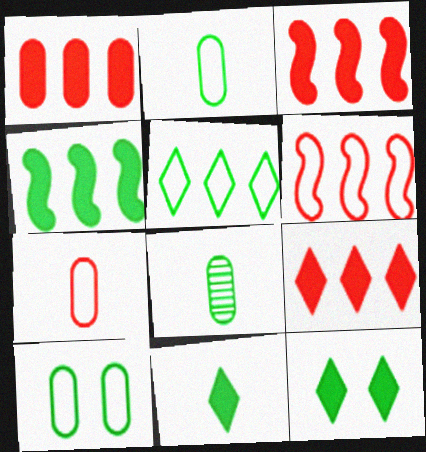[[1, 3, 9]]